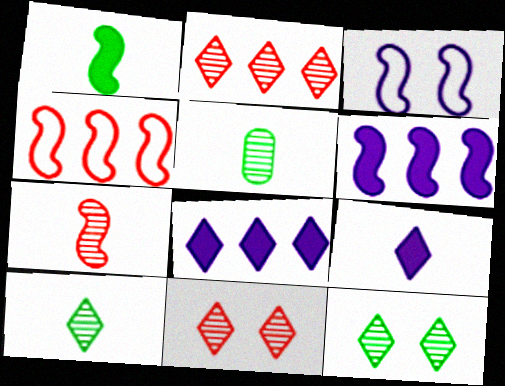[]